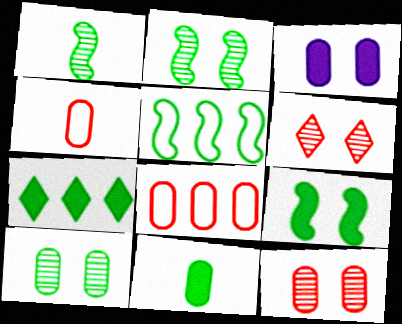[[1, 5, 9], 
[7, 9, 11]]